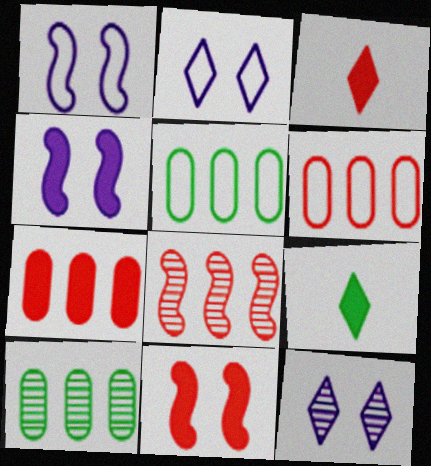[[1, 3, 10], 
[3, 7, 11], 
[4, 7, 9]]